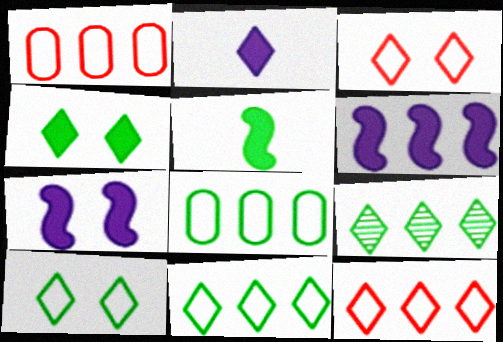[[1, 6, 9], 
[2, 3, 9]]